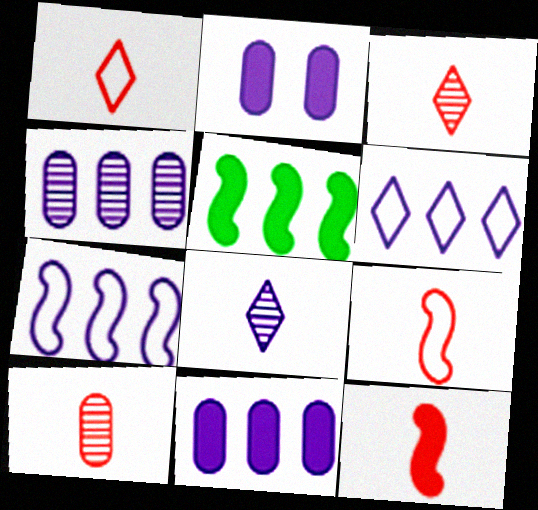[[1, 10, 12], 
[2, 7, 8]]